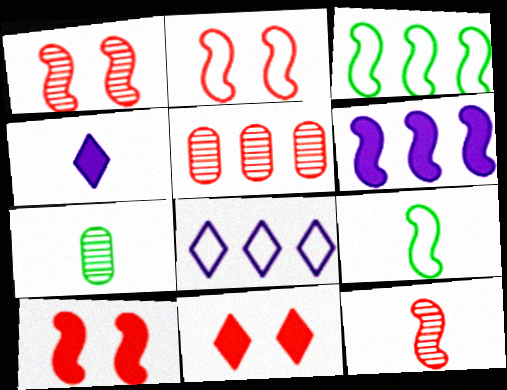[[1, 2, 10], 
[1, 6, 9], 
[7, 8, 10]]